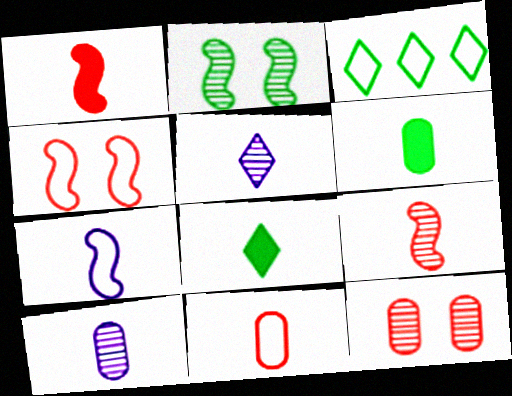[[2, 3, 6], 
[6, 10, 11]]